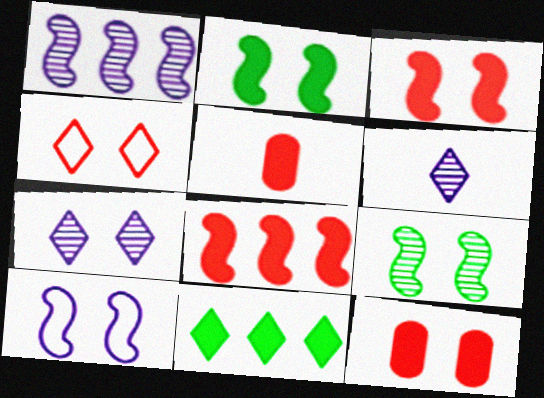[[3, 9, 10], 
[4, 6, 11]]